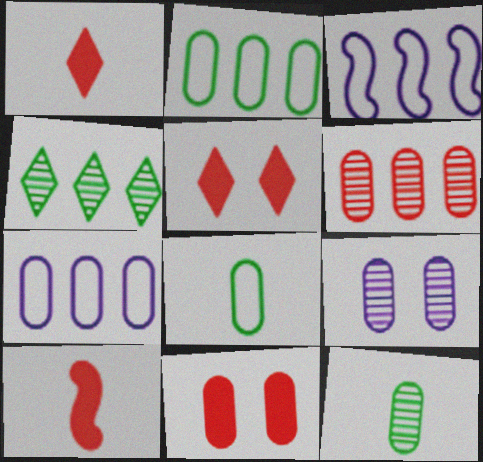[[3, 5, 12], 
[6, 9, 12], 
[7, 11, 12]]